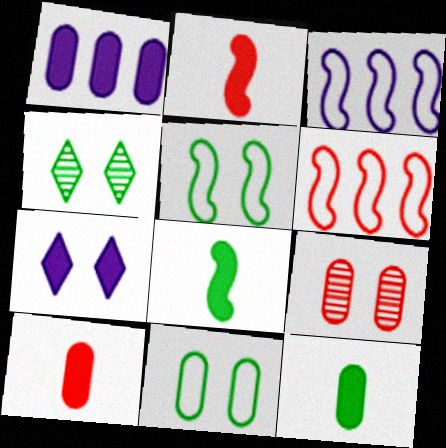[[3, 4, 10], 
[5, 7, 9]]